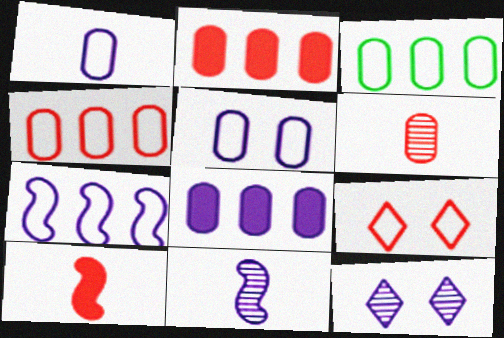[[3, 10, 12]]